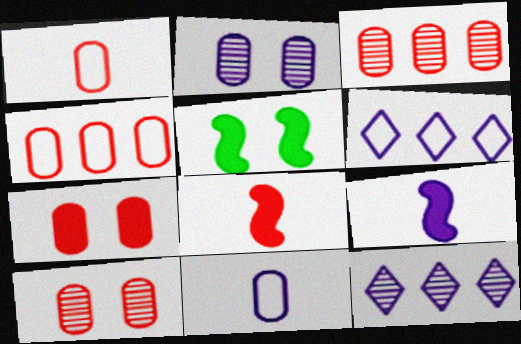[[1, 3, 7], 
[1, 5, 12], 
[2, 6, 9]]